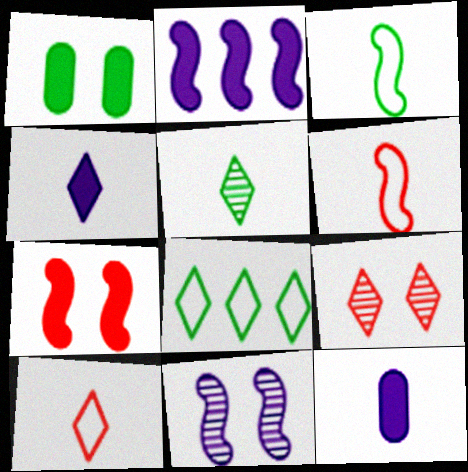[[4, 5, 10], 
[4, 8, 9], 
[5, 6, 12]]